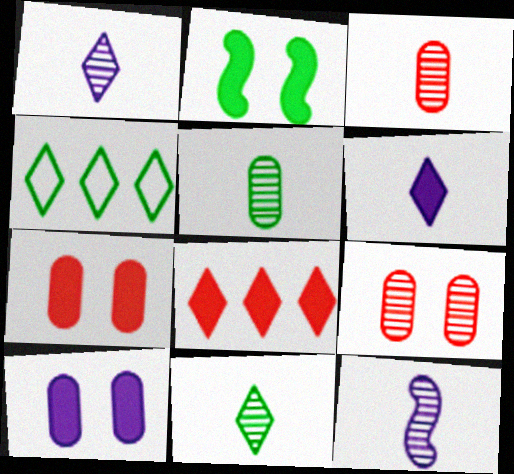[[2, 4, 5], 
[3, 11, 12], 
[4, 7, 12]]